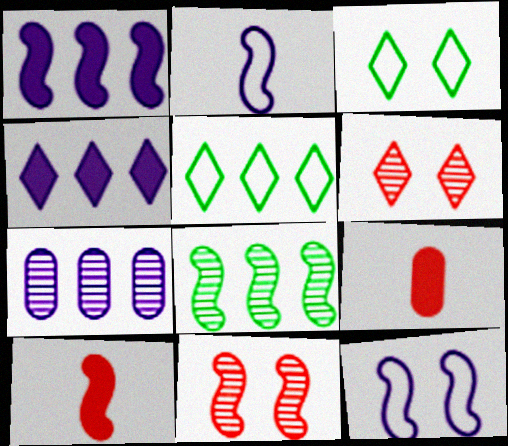[[3, 7, 10], 
[8, 10, 12]]